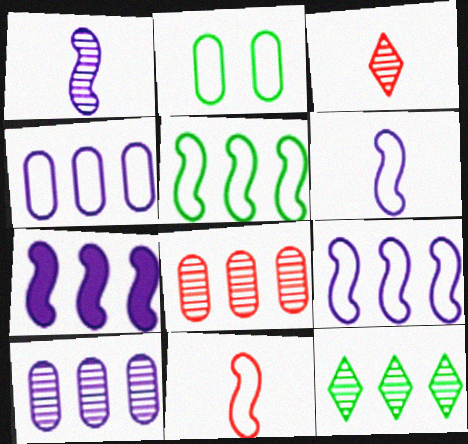[[2, 3, 7]]